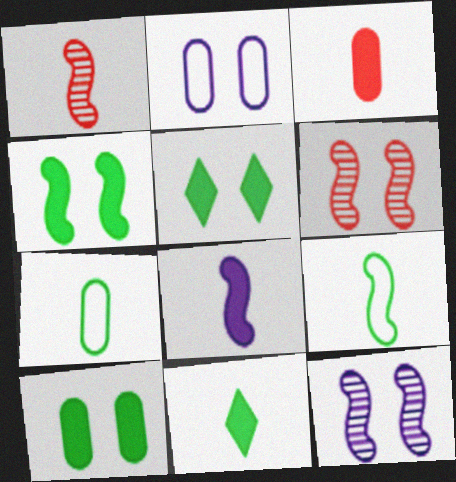[[1, 8, 9], 
[2, 5, 6], 
[3, 8, 11], 
[4, 5, 10]]